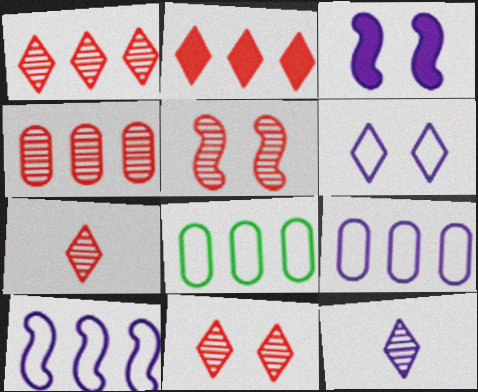[[1, 7, 11], 
[3, 7, 8], 
[3, 9, 12], 
[4, 5, 7]]